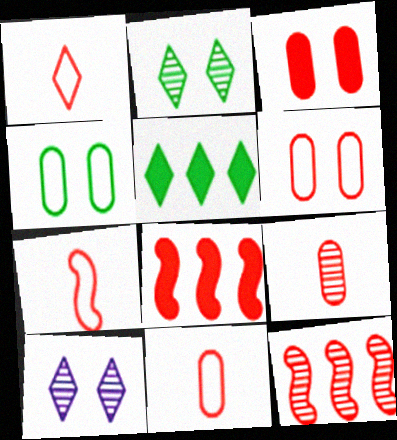[[1, 3, 12], 
[1, 5, 10], 
[1, 7, 11]]